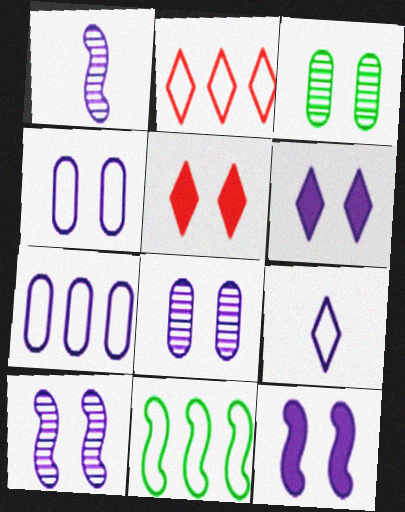[[1, 6, 7], 
[2, 7, 11], 
[4, 6, 10]]